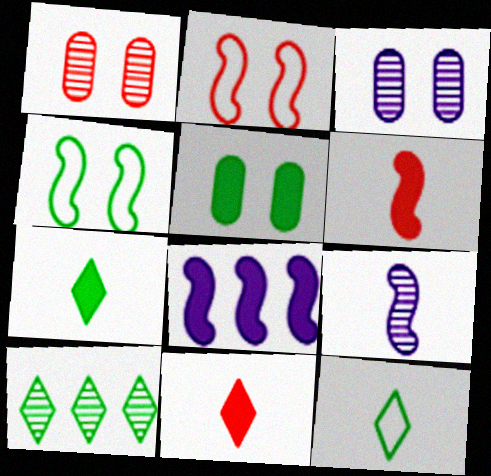[[1, 8, 12], 
[1, 9, 10], 
[5, 8, 11]]